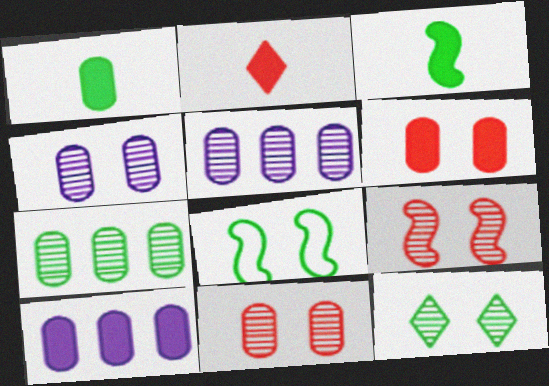[[1, 6, 10], 
[2, 5, 8], 
[4, 9, 12]]